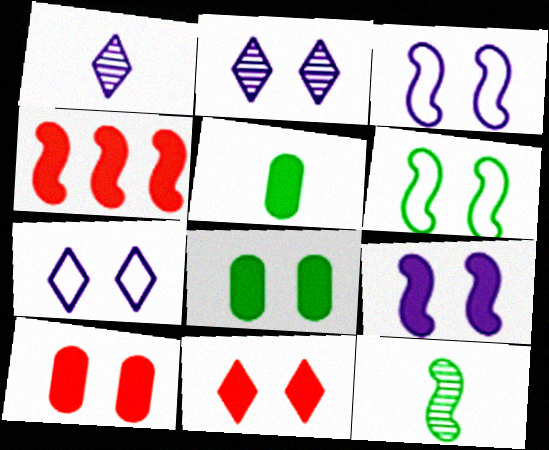[[2, 6, 10], 
[3, 4, 12], 
[8, 9, 11]]